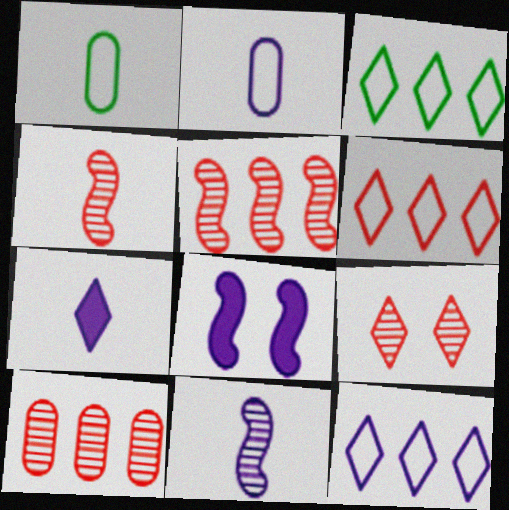[[1, 4, 7], 
[2, 7, 11], 
[3, 6, 12], 
[3, 7, 9], 
[4, 9, 10]]